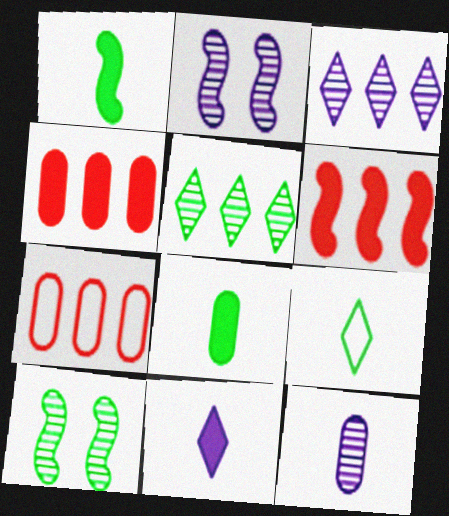[[2, 3, 12], 
[2, 4, 9], 
[7, 10, 11]]